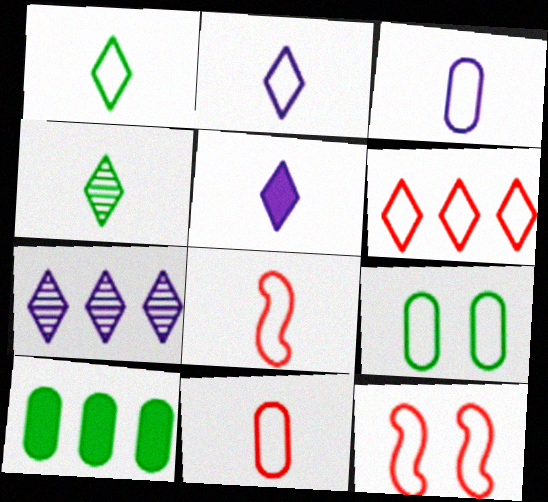[[1, 3, 8], 
[6, 11, 12]]